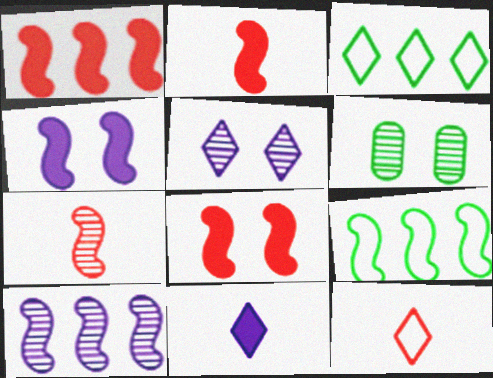[[1, 2, 8], 
[1, 9, 10], 
[4, 7, 9]]